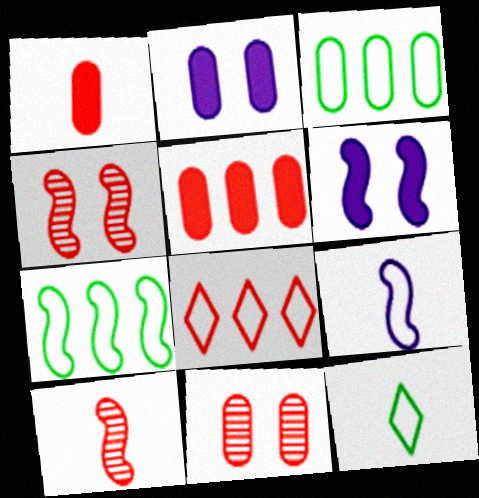[[1, 4, 8], 
[6, 7, 10]]